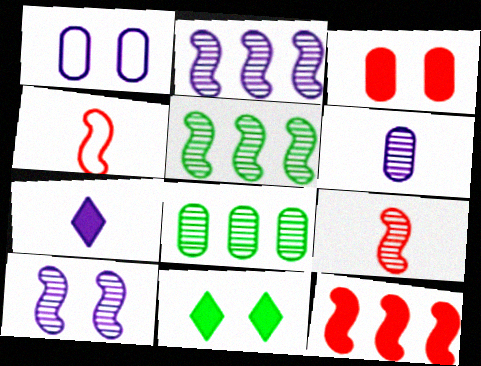[[1, 2, 7], 
[5, 9, 10]]